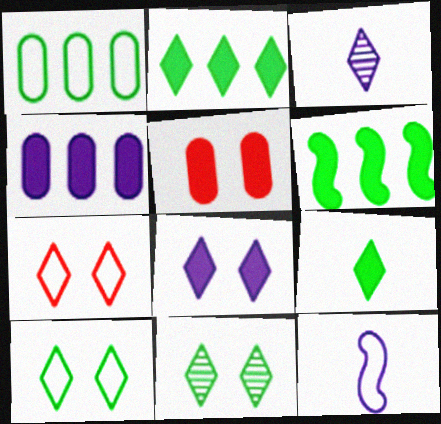[[1, 7, 12], 
[2, 3, 7], 
[7, 8, 11]]